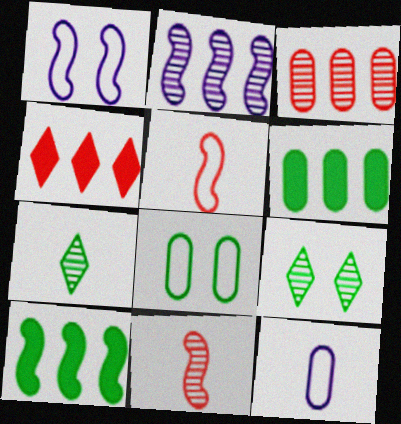[[1, 10, 11], 
[7, 8, 10]]